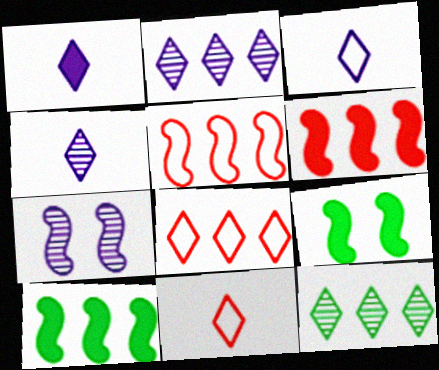[[1, 3, 4]]